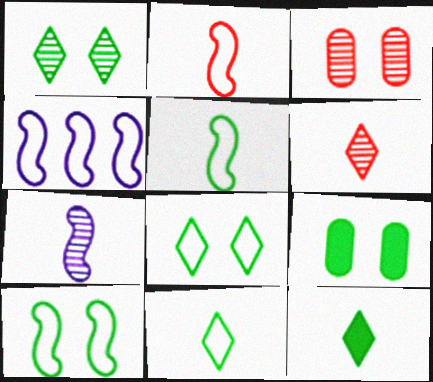[[1, 9, 10], 
[2, 4, 10], 
[3, 4, 12], 
[4, 6, 9]]